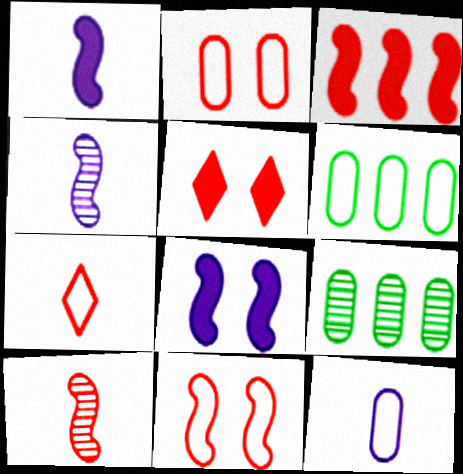[[2, 6, 12], 
[3, 10, 11], 
[4, 5, 6], 
[7, 8, 9]]